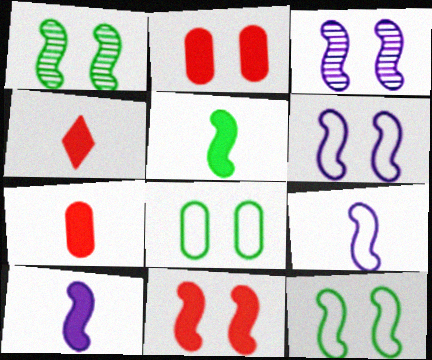[[1, 6, 11], 
[3, 11, 12]]